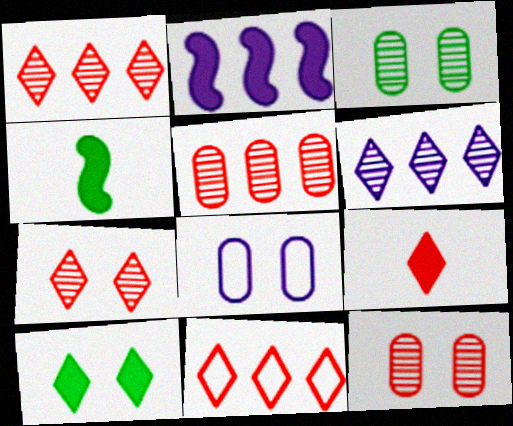[[1, 4, 8], 
[7, 9, 11]]